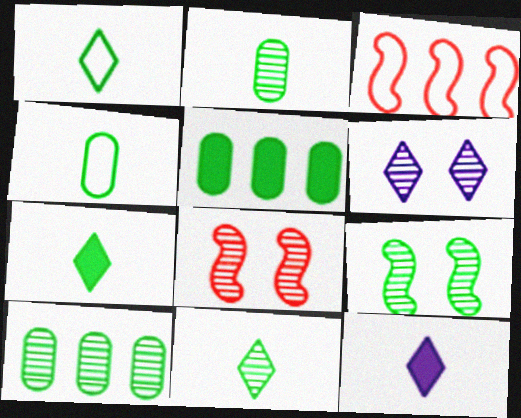[[1, 5, 9], 
[1, 7, 11], 
[9, 10, 11]]